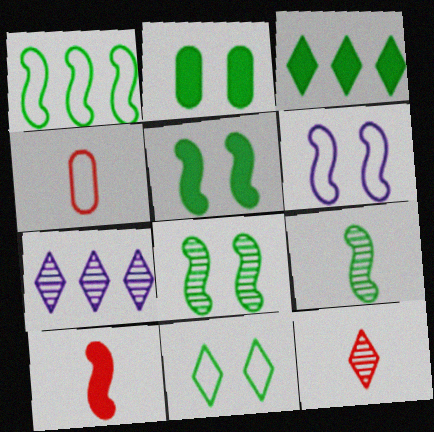[[1, 5, 9], 
[2, 8, 11], 
[4, 5, 7], 
[4, 10, 12]]